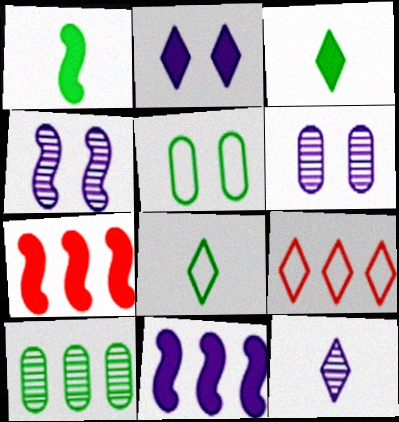[[1, 6, 9], 
[5, 7, 12], 
[6, 7, 8], 
[9, 10, 11]]